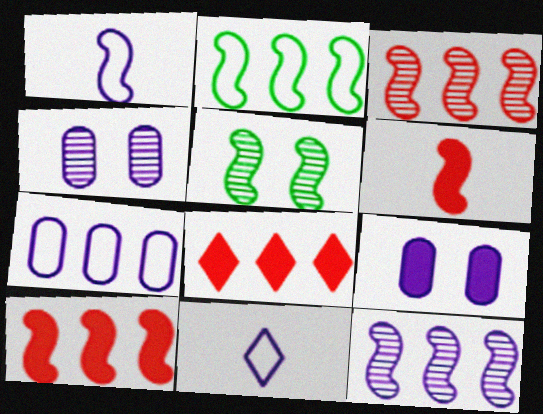[[1, 5, 10], 
[2, 10, 12], 
[9, 11, 12]]